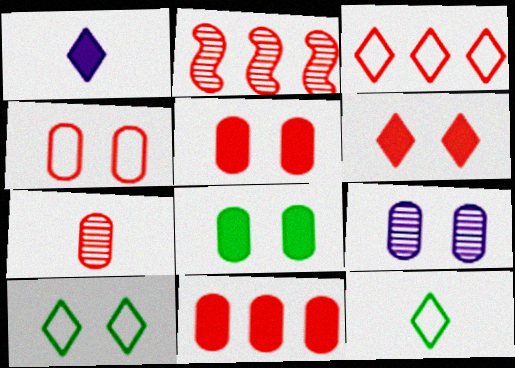[[2, 3, 11], 
[4, 7, 11], 
[4, 8, 9]]